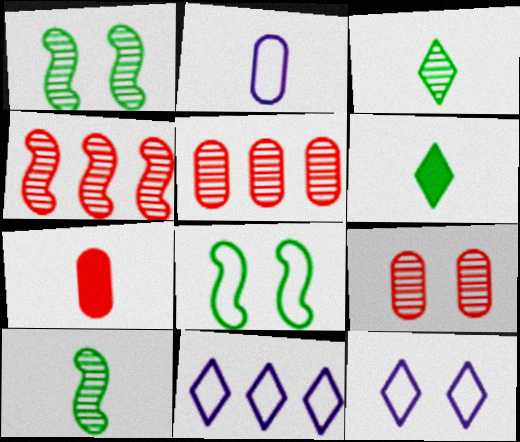[[1, 7, 11]]